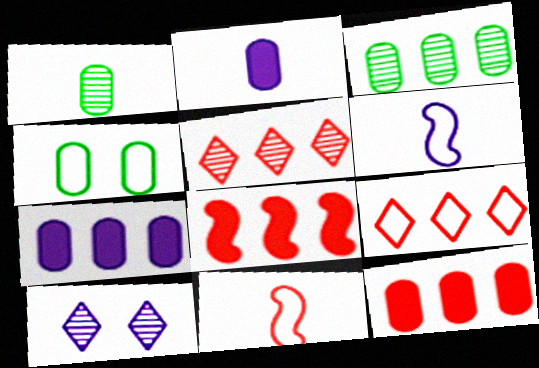[[4, 6, 9], 
[6, 7, 10]]